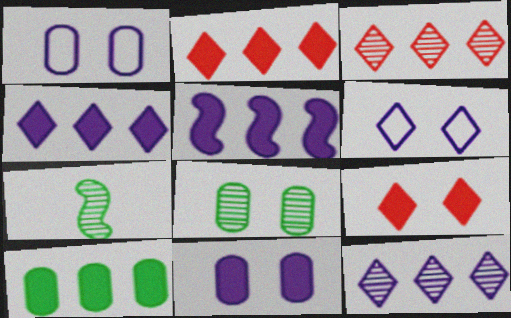[[1, 2, 7], 
[2, 5, 10]]